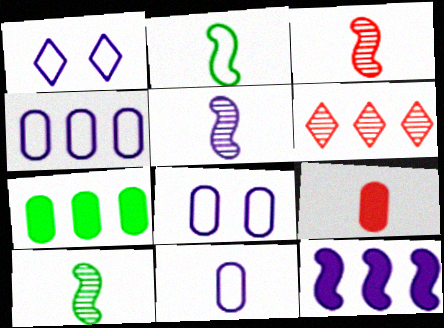[[1, 3, 7], 
[3, 5, 10], 
[4, 8, 11]]